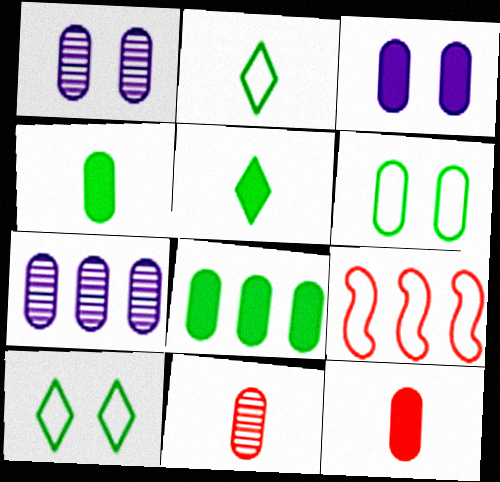[[1, 5, 9], 
[3, 8, 12], 
[6, 7, 12]]